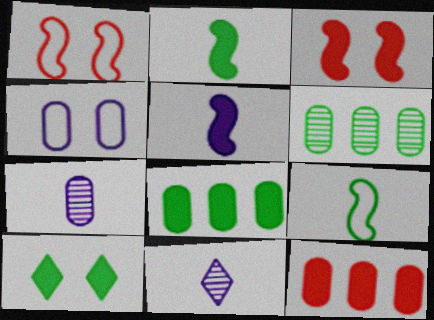[[1, 8, 11], 
[2, 8, 10], 
[5, 10, 12], 
[6, 9, 10]]